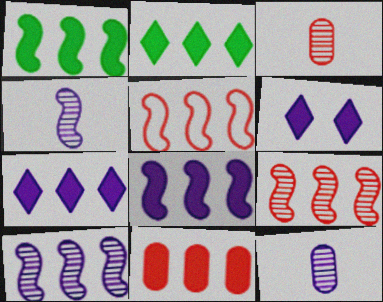[[1, 5, 10], 
[1, 7, 11], 
[2, 8, 11]]